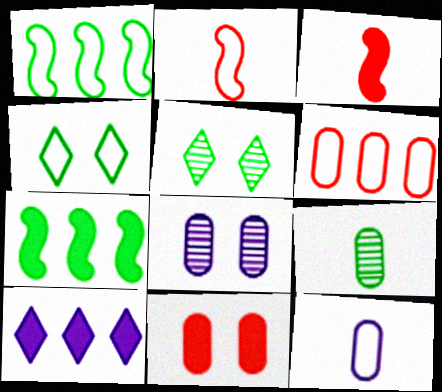[[4, 7, 9]]